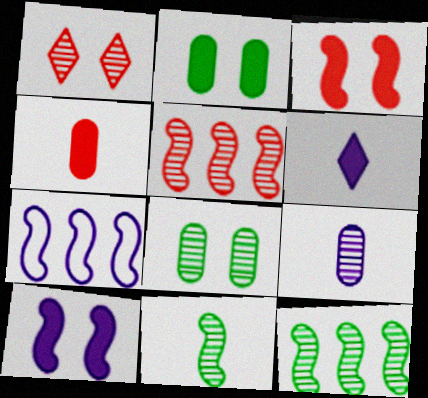[[1, 9, 12], 
[3, 7, 11]]